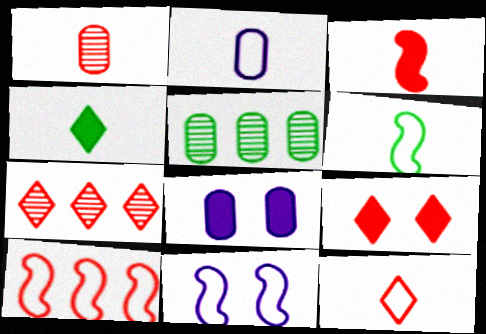[[1, 3, 12], 
[1, 9, 10], 
[2, 6, 12], 
[6, 7, 8], 
[6, 10, 11], 
[7, 9, 12]]